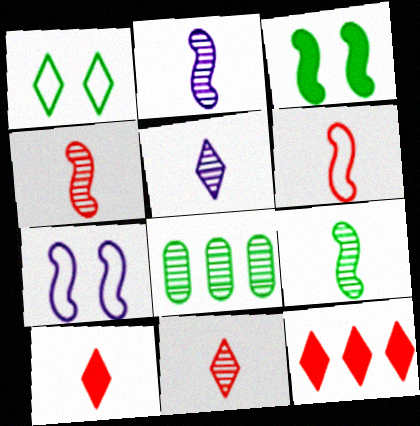[[1, 5, 12], 
[2, 4, 9], 
[7, 8, 10]]